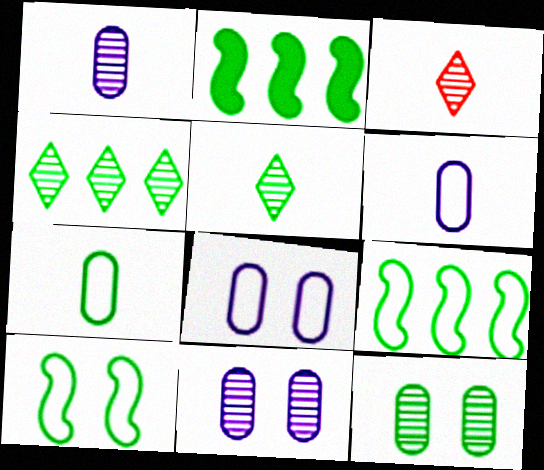[[2, 3, 8]]